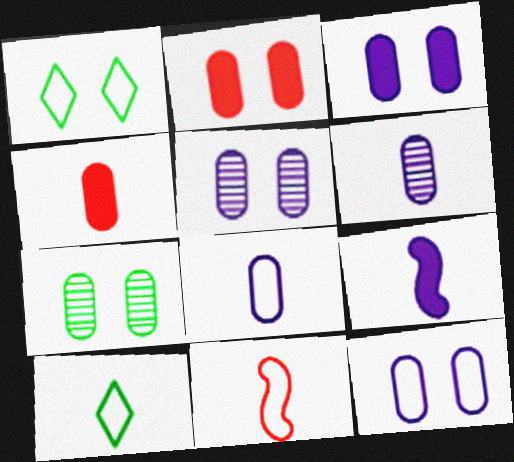[[2, 7, 12], 
[3, 5, 12], 
[8, 10, 11]]